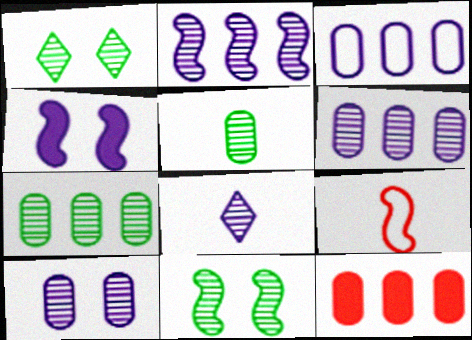[[2, 8, 10], 
[3, 4, 8], 
[3, 7, 12]]